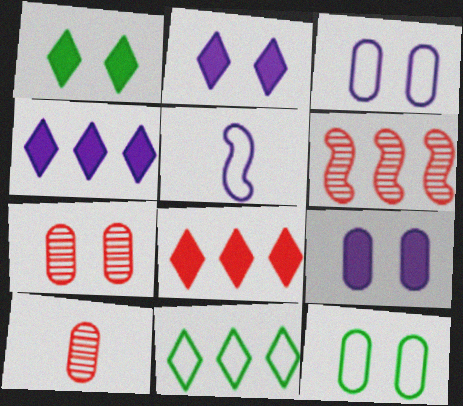[[7, 9, 12]]